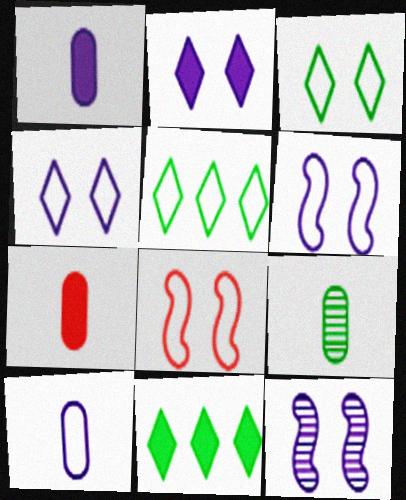[[5, 7, 12], 
[5, 8, 10], 
[7, 9, 10]]